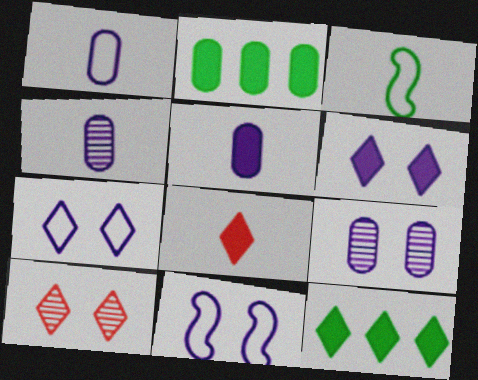[[1, 4, 5], 
[3, 4, 8], 
[6, 8, 12], 
[6, 9, 11]]